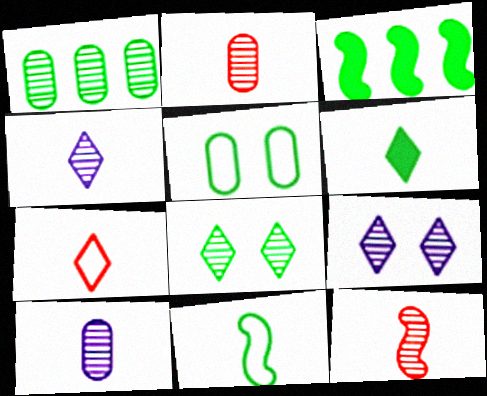[[1, 9, 12], 
[4, 6, 7]]